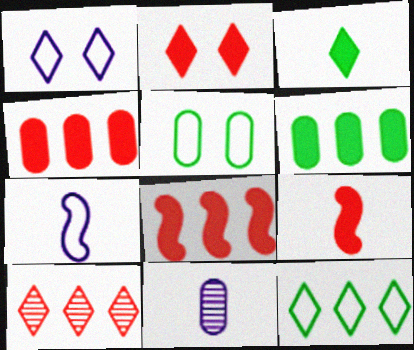[[1, 3, 10], 
[2, 4, 9], 
[4, 5, 11]]